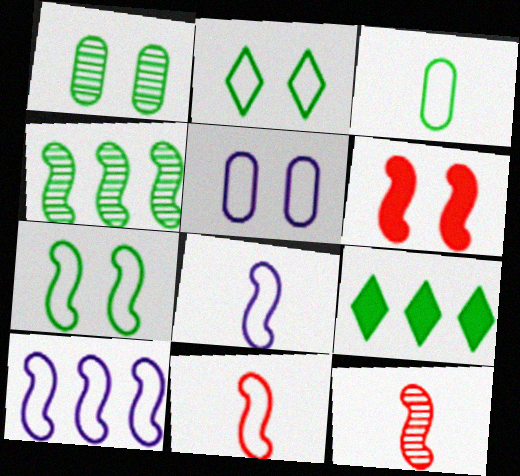[[4, 6, 8], 
[5, 9, 12], 
[7, 10, 11]]